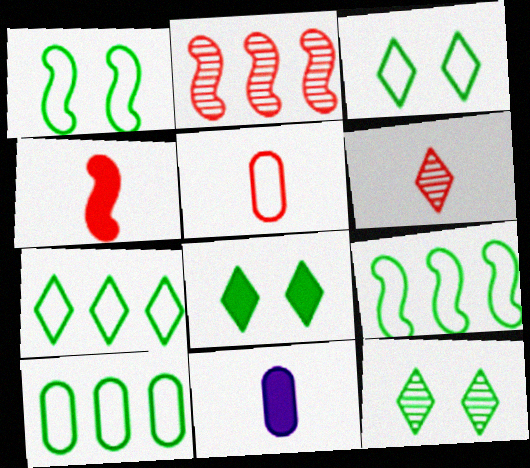[[2, 3, 11], 
[3, 8, 12], 
[4, 5, 6], 
[7, 9, 10]]